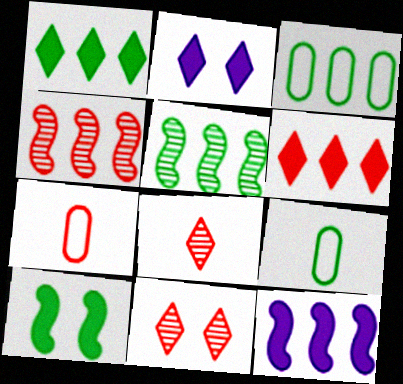[[1, 3, 5], 
[2, 4, 9], 
[2, 5, 7], 
[9, 11, 12]]